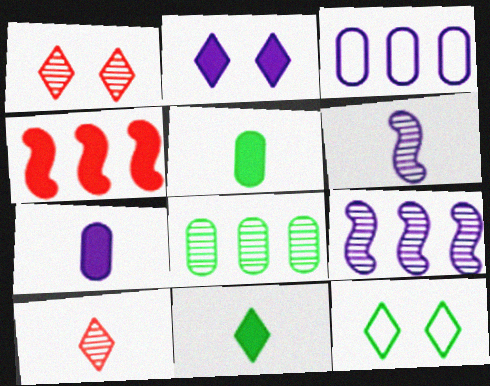[[1, 2, 12], 
[1, 6, 8], 
[2, 3, 6], 
[2, 4, 5]]